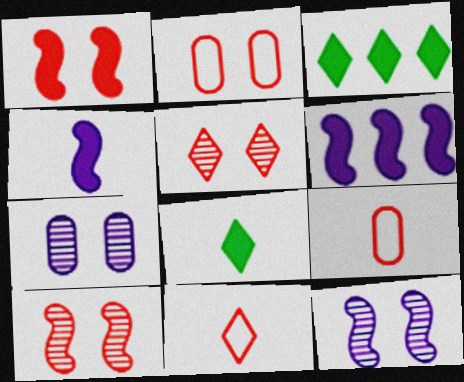[[1, 2, 5], 
[3, 9, 12]]